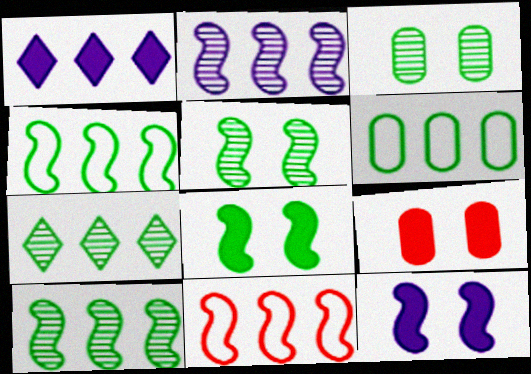[]